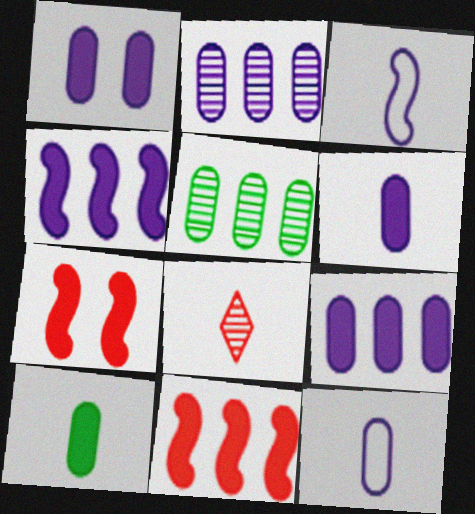[[1, 2, 12], 
[1, 6, 9], 
[3, 8, 10]]